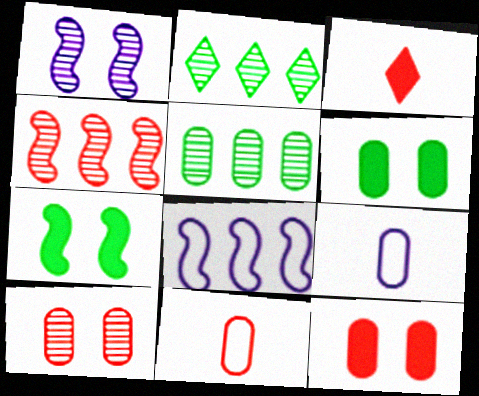[[5, 9, 12]]